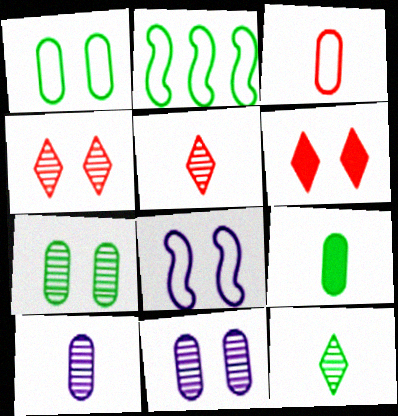[[2, 6, 10], 
[3, 9, 10], 
[6, 7, 8]]